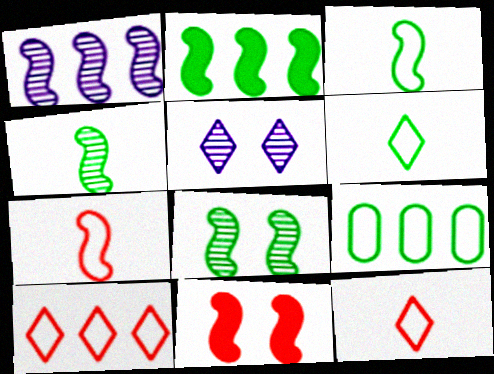[[1, 3, 11], 
[2, 3, 8]]